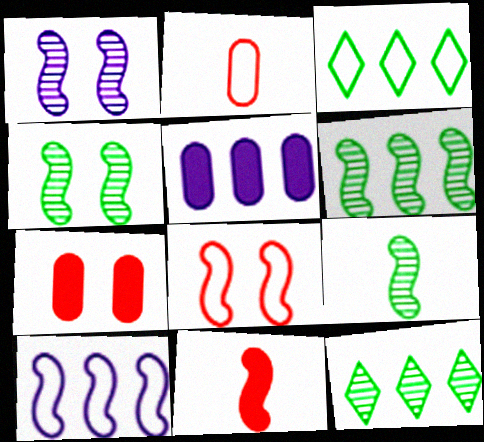[[4, 6, 9], 
[4, 10, 11]]